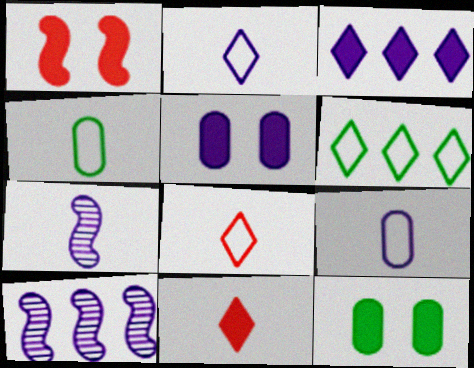[[2, 5, 10], 
[4, 7, 11], 
[8, 10, 12]]